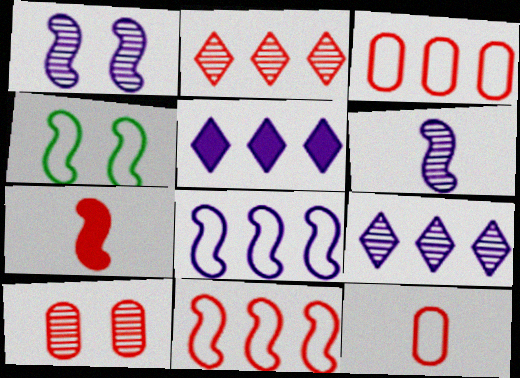[]